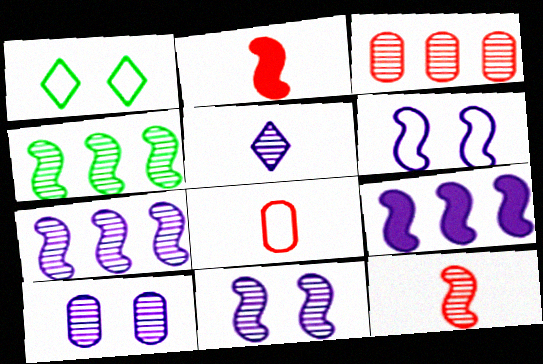[[2, 4, 6], 
[4, 11, 12], 
[5, 7, 10]]